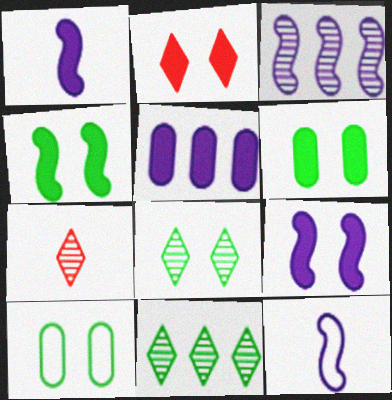[[2, 6, 9], 
[3, 9, 12], 
[4, 8, 10]]